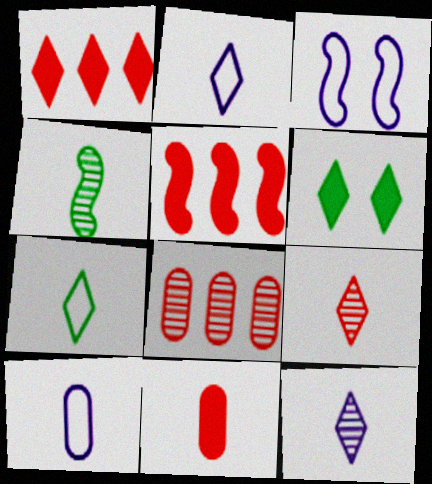[[2, 4, 11], 
[3, 4, 5]]